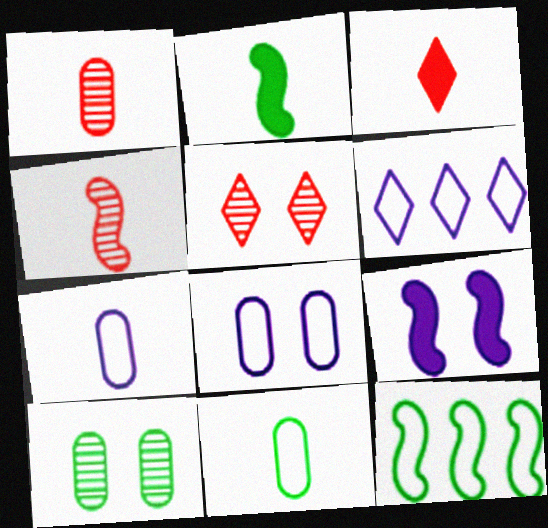[[4, 9, 12]]